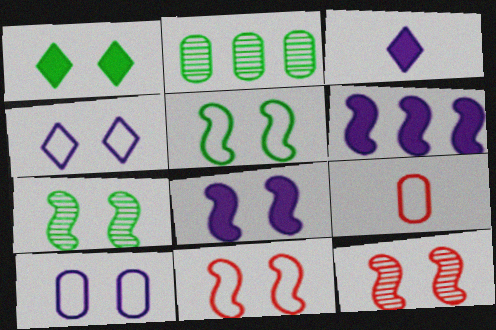[[1, 10, 12], 
[2, 3, 11], 
[5, 8, 12], 
[7, 8, 11]]